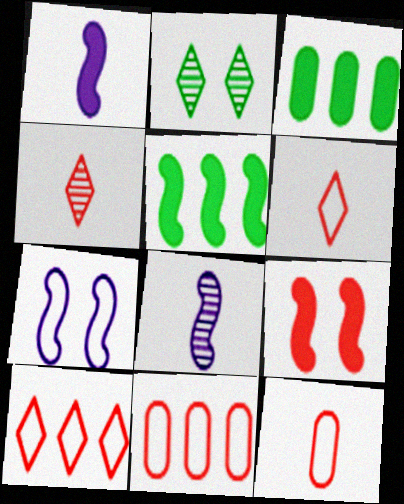[[1, 2, 11], 
[1, 5, 9], 
[3, 4, 7], 
[4, 9, 11]]